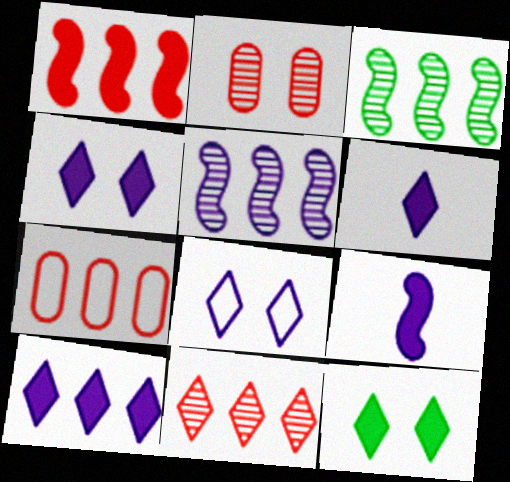[[1, 7, 11], 
[3, 7, 10], 
[4, 6, 10]]